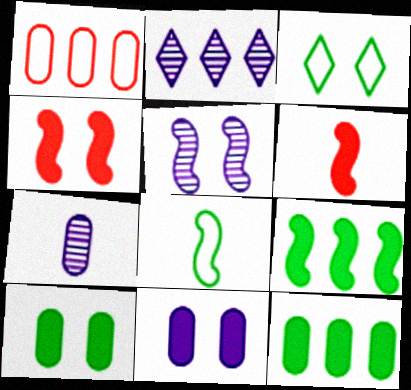[[1, 2, 9], 
[1, 7, 10], 
[2, 5, 7]]